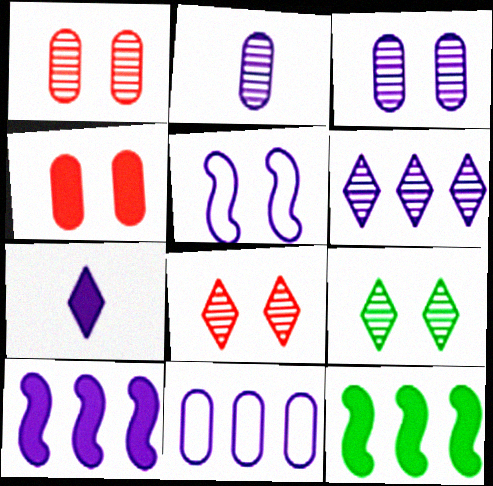[[4, 5, 9], 
[4, 7, 12], 
[6, 10, 11]]